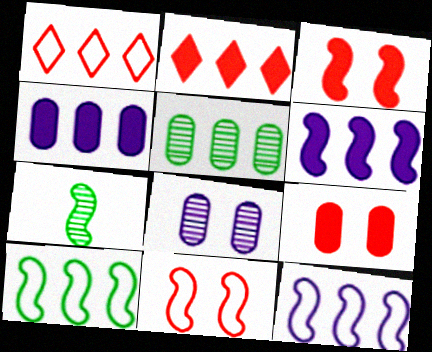[[1, 5, 6], 
[2, 5, 12], 
[3, 7, 12], 
[6, 7, 11]]